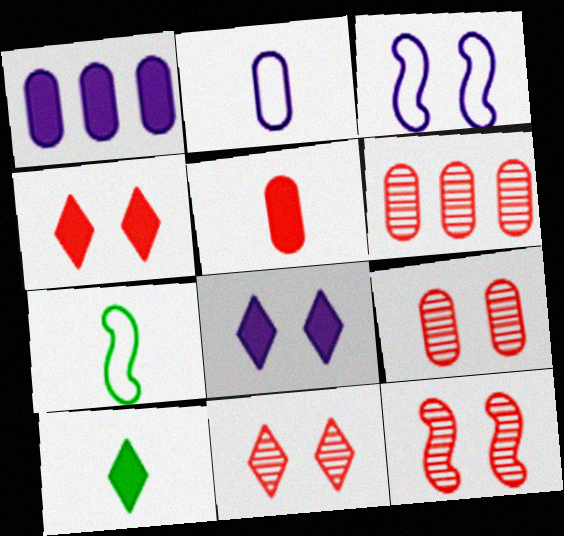[[1, 7, 11], 
[3, 6, 10], 
[6, 7, 8], 
[9, 11, 12]]